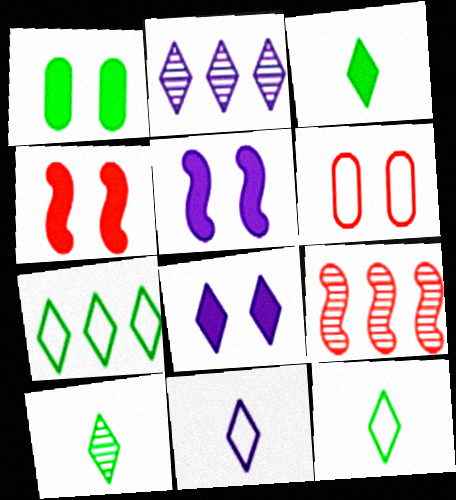[[1, 4, 8], 
[1, 9, 11], 
[2, 8, 11], 
[3, 10, 12]]